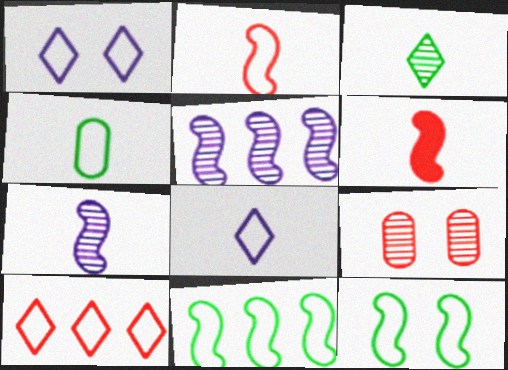[[2, 4, 8], 
[3, 5, 9], 
[5, 6, 12], 
[6, 9, 10]]